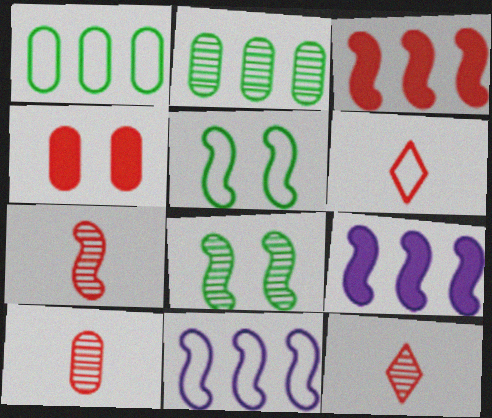[[5, 7, 9], 
[7, 10, 12]]